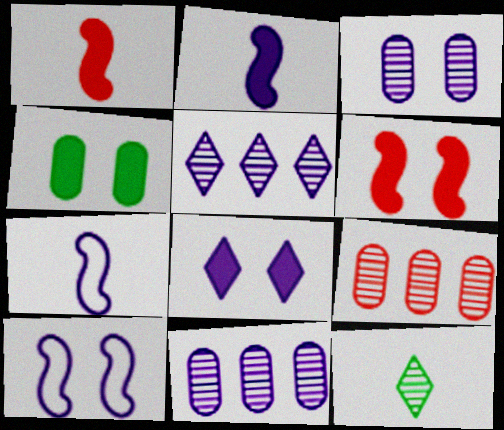[[3, 8, 10], 
[4, 6, 8], 
[7, 8, 11]]